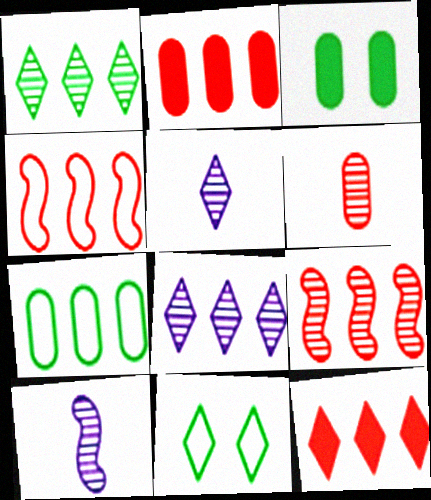[[2, 10, 11], 
[3, 4, 5], 
[5, 11, 12]]